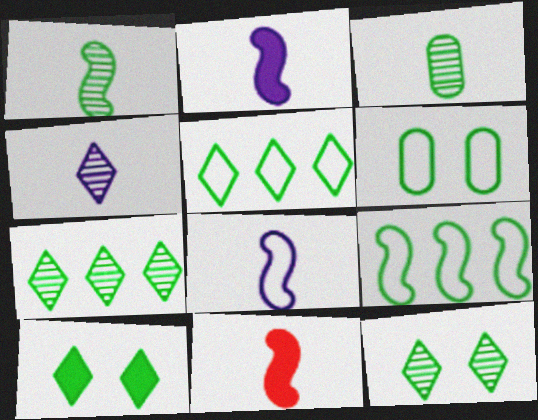[[1, 8, 11], 
[3, 9, 10]]